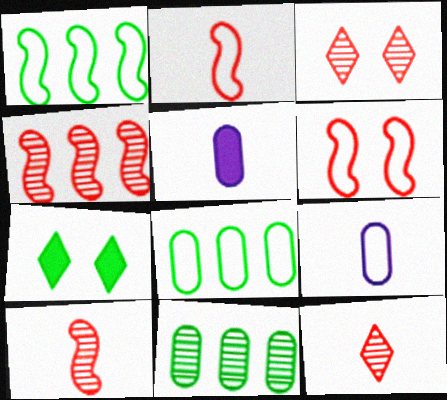[[1, 3, 5], 
[4, 7, 9]]